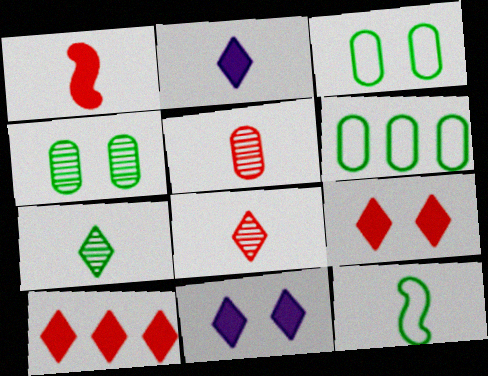[[2, 5, 12]]